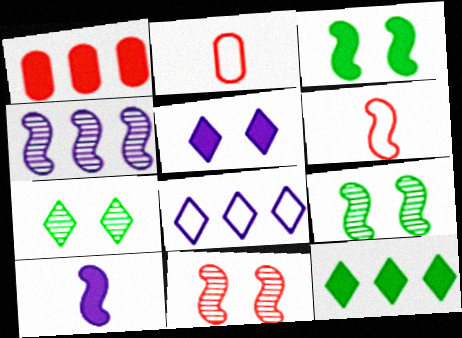[[3, 4, 6]]